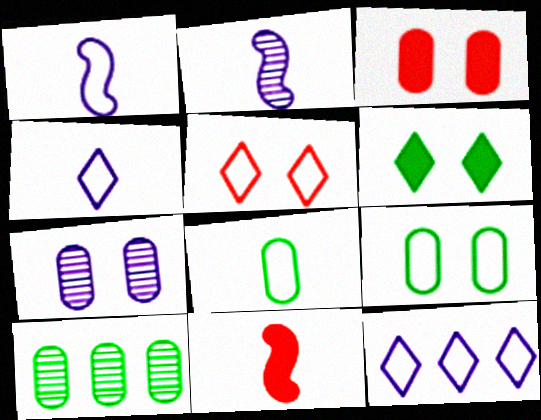[[3, 7, 9]]